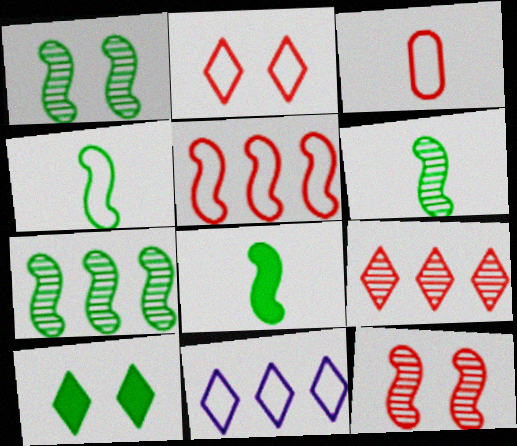[[1, 6, 7], 
[2, 3, 5], 
[4, 6, 8]]